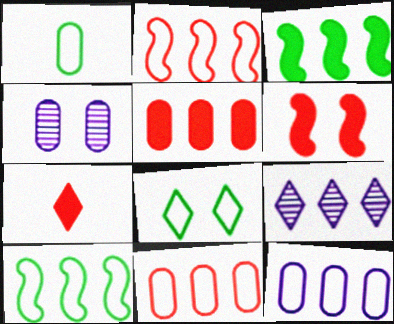[[1, 4, 5], 
[1, 6, 9], 
[1, 8, 10], 
[3, 9, 11], 
[4, 6, 8], 
[4, 7, 10], 
[5, 6, 7], 
[5, 9, 10], 
[7, 8, 9]]